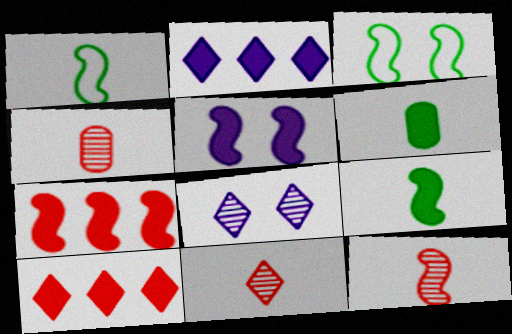[[2, 3, 4], 
[4, 11, 12], 
[5, 6, 10], 
[5, 7, 9]]